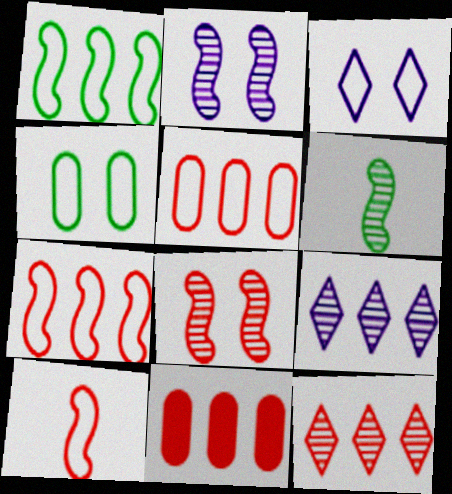[[1, 9, 11], 
[3, 6, 11], 
[7, 11, 12]]